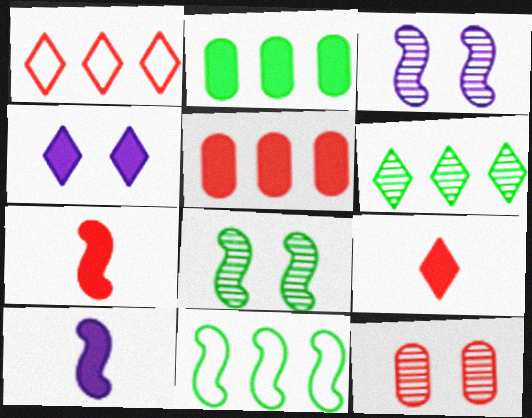[[1, 7, 12], 
[2, 4, 7], 
[2, 6, 11], 
[3, 7, 11]]